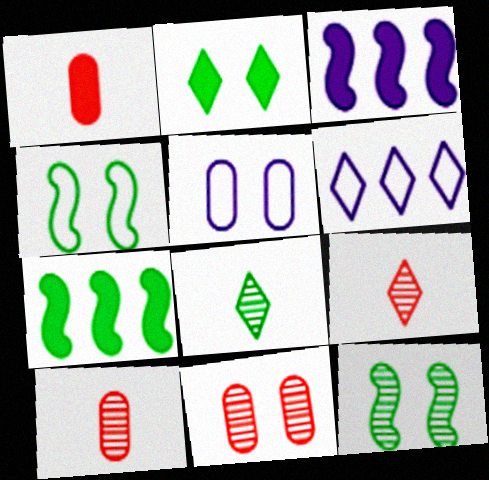[[1, 2, 3], 
[1, 6, 12], 
[2, 6, 9], 
[5, 7, 9]]